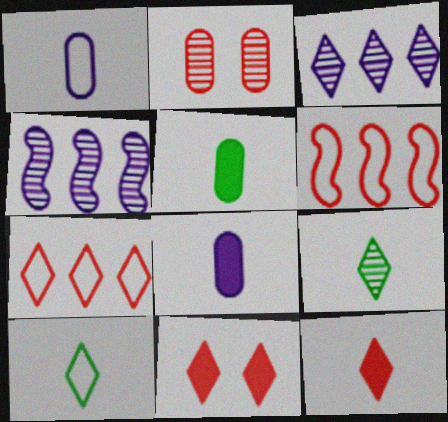[[2, 4, 9], 
[2, 6, 12], 
[3, 10, 11]]